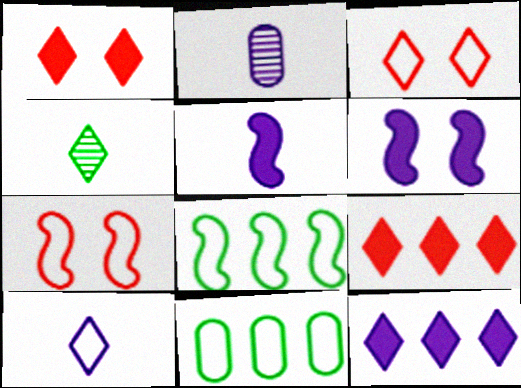[[1, 2, 8], 
[2, 5, 10], 
[3, 4, 12], 
[7, 10, 11]]